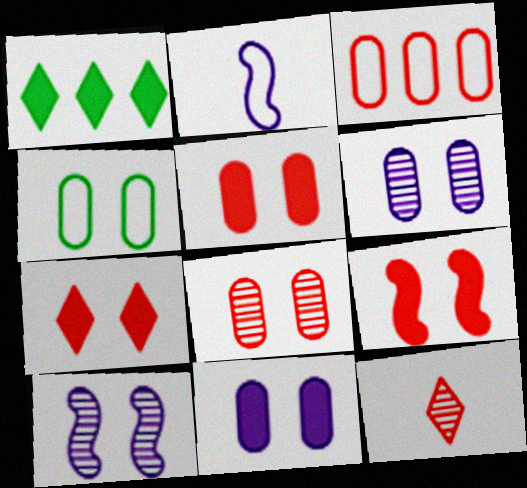[[1, 2, 8], 
[3, 9, 12], 
[4, 5, 6], 
[4, 7, 10], 
[4, 8, 11], 
[5, 7, 9]]